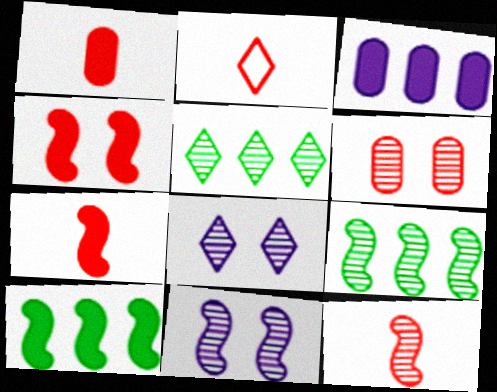[[1, 2, 12], 
[9, 11, 12]]